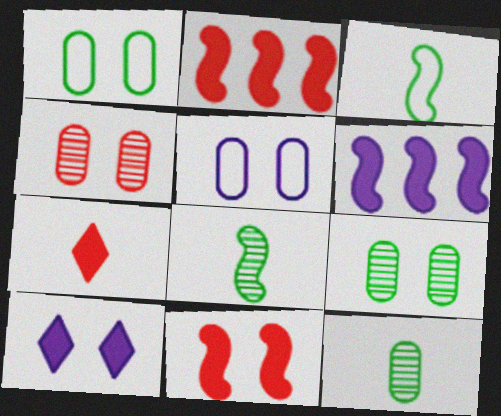[]